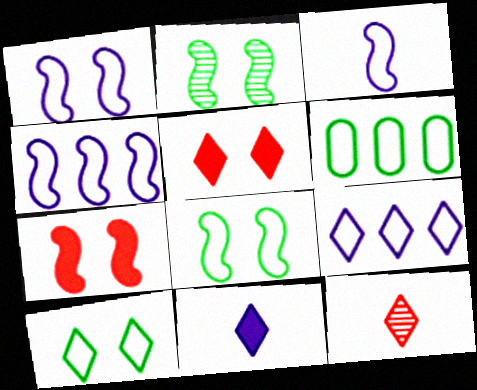[[1, 2, 7], 
[1, 3, 4]]